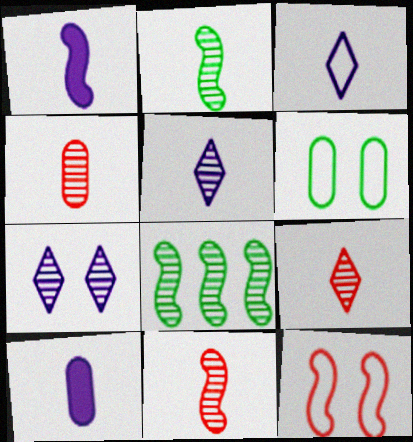[[1, 8, 12], 
[2, 4, 5], 
[4, 7, 8], 
[4, 9, 11]]